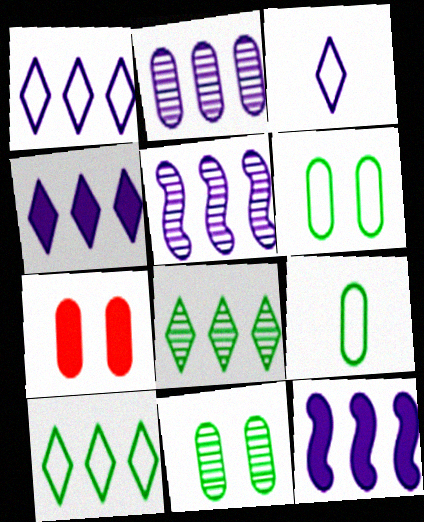[[1, 2, 12], 
[2, 7, 9]]